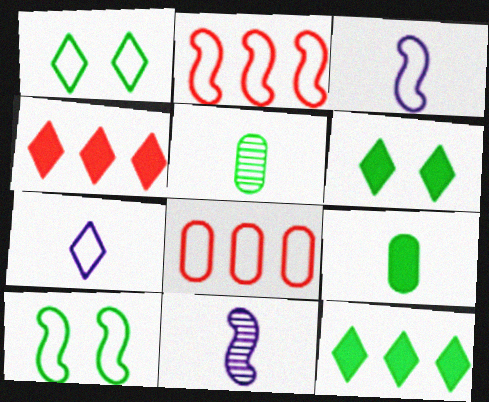[[1, 3, 8], 
[2, 3, 10], 
[5, 10, 12], 
[6, 8, 11], 
[7, 8, 10]]